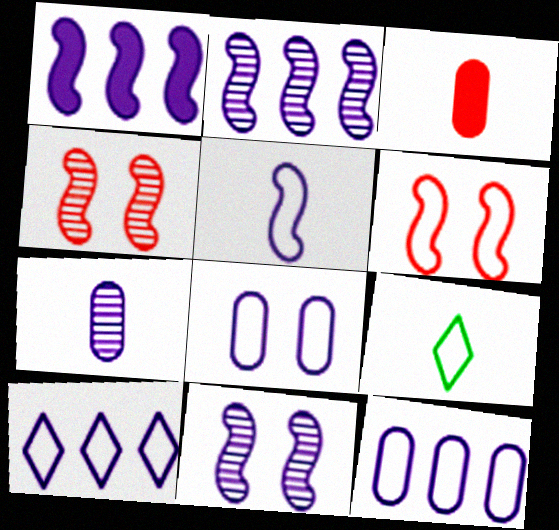[[1, 5, 11], 
[5, 8, 10], 
[6, 9, 12]]